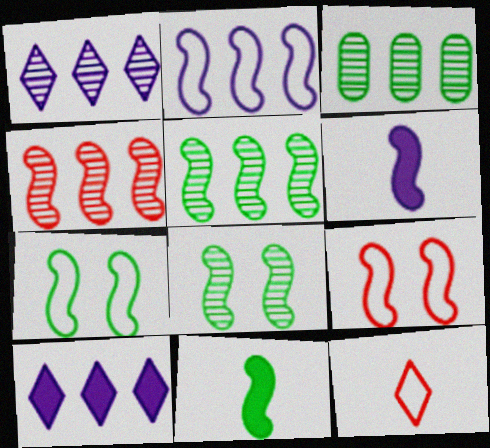[[1, 3, 4], 
[4, 6, 7], 
[5, 6, 9], 
[5, 7, 11]]